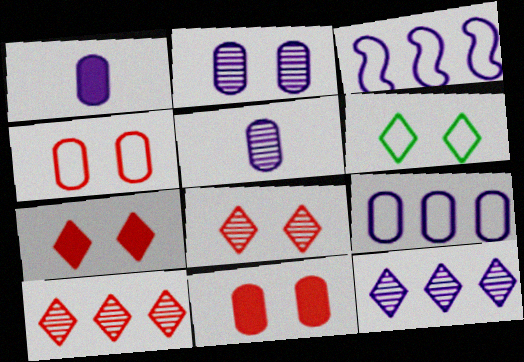[[1, 2, 9]]